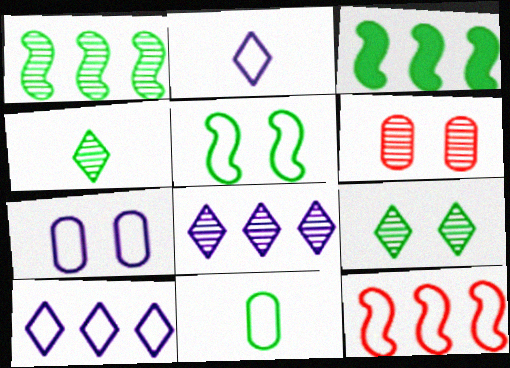[[2, 3, 6], 
[3, 9, 11]]